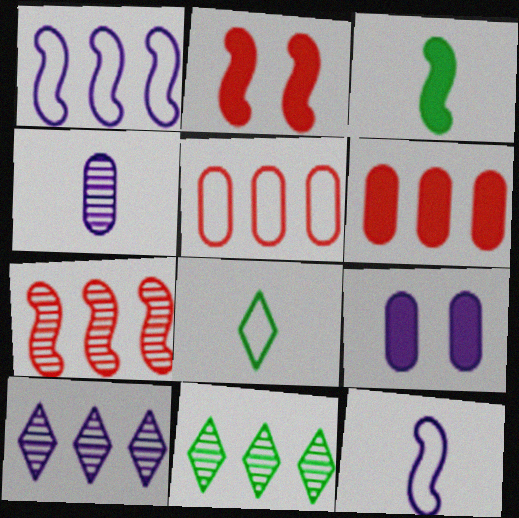[[1, 6, 11], 
[7, 8, 9], 
[9, 10, 12]]